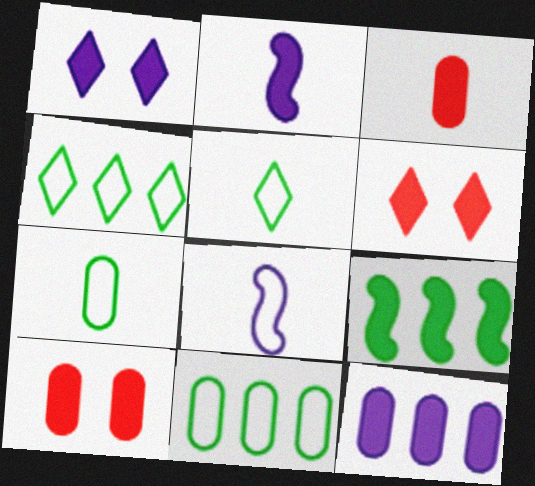[[1, 2, 12], 
[1, 3, 9]]